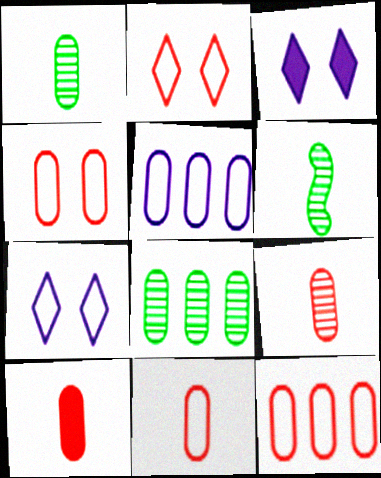[[3, 6, 12], 
[4, 11, 12], 
[9, 10, 11]]